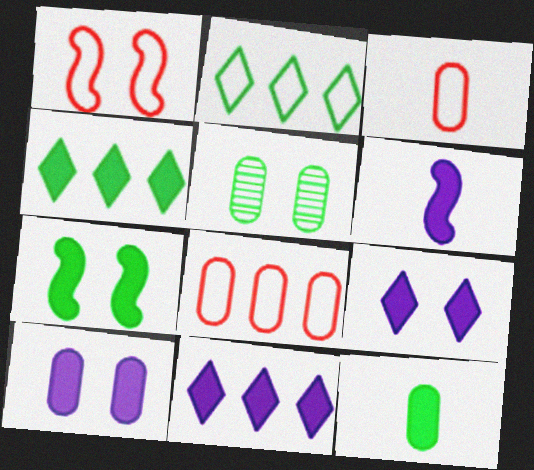[[1, 5, 9], 
[4, 7, 12], 
[6, 10, 11]]